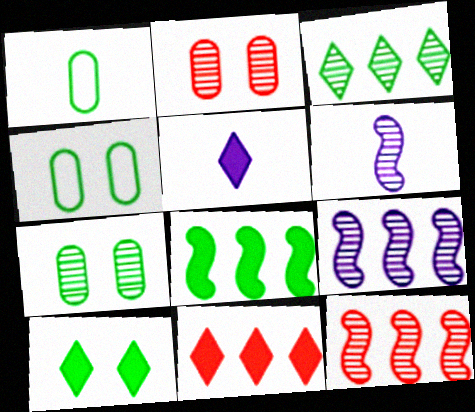[[2, 3, 6], 
[4, 5, 12], 
[4, 6, 11], 
[5, 10, 11]]